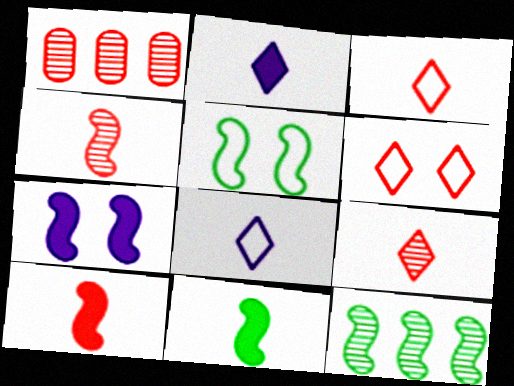[[1, 2, 5], 
[1, 6, 10], 
[5, 11, 12]]